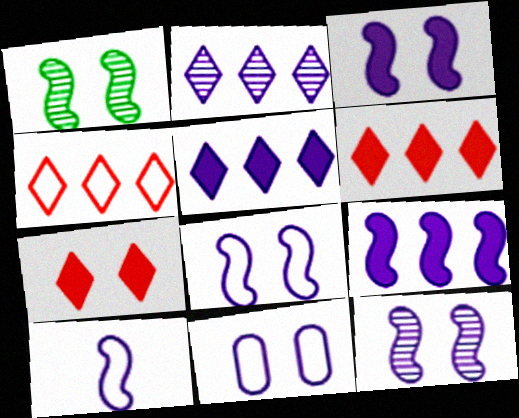[[1, 7, 11], 
[3, 8, 12], 
[9, 10, 12]]